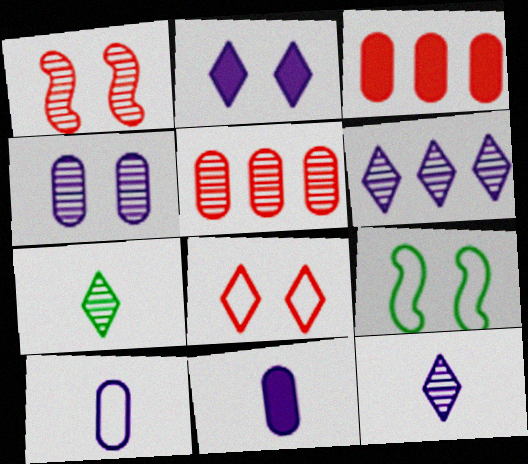[[3, 9, 12]]